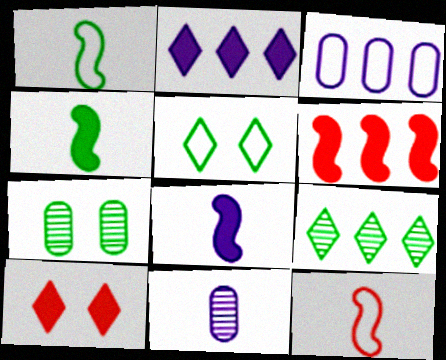[[2, 7, 12], 
[3, 5, 12], 
[3, 6, 9], 
[5, 6, 11]]